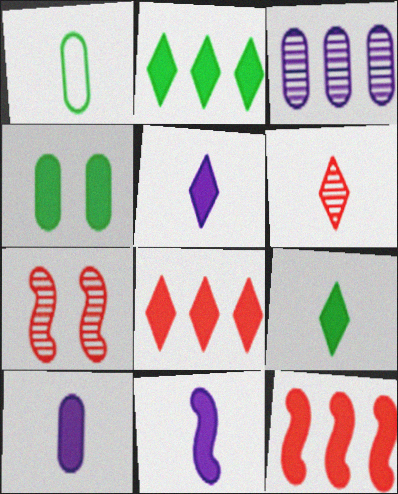[[1, 6, 11], 
[4, 5, 12], 
[4, 8, 11], 
[5, 10, 11]]